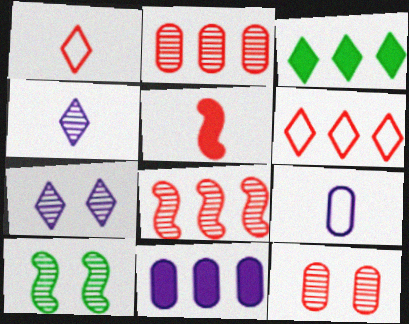[[1, 3, 7], 
[1, 10, 11], 
[2, 4, 10], 
[5, 6, 12], 
[7, 10, 12]]